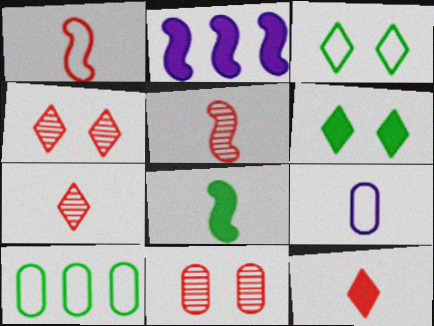[[7, 8, 9]]